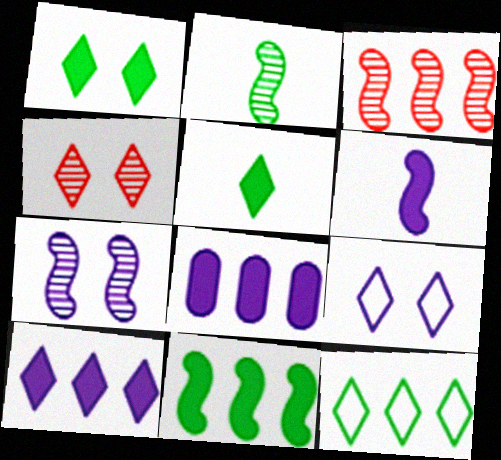[[1, 4, 9], 
[2, 3, 7], 
[3, 8, 12]]